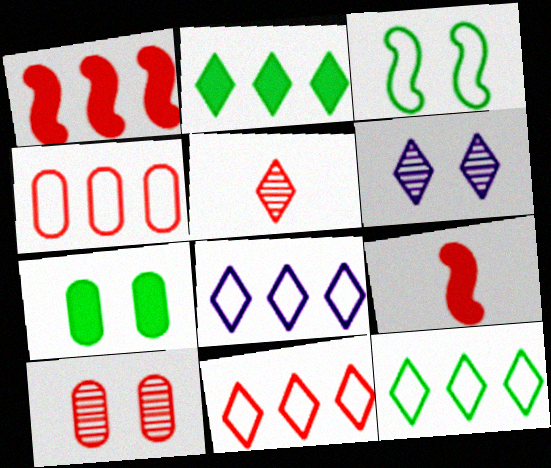[[8, 11, 12], 
[9, 10, 11]]